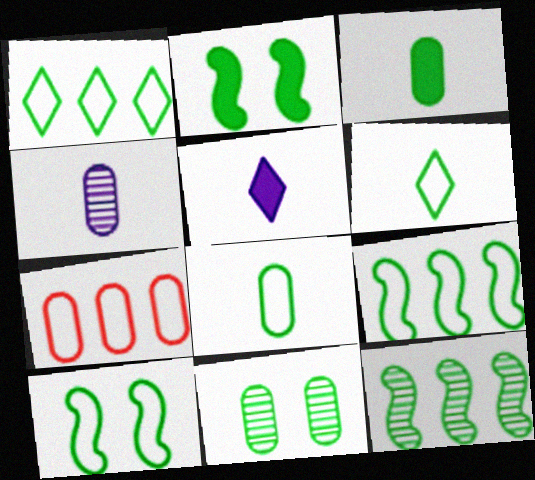[[1, 8, 10]]